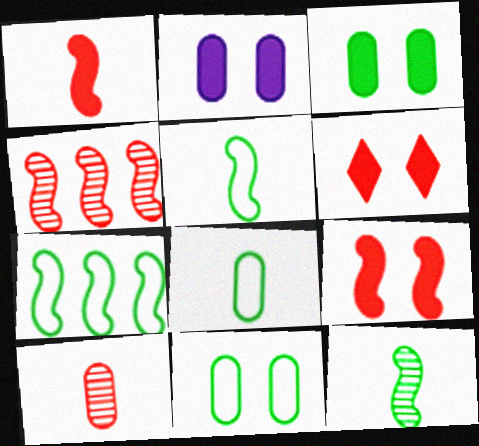[]